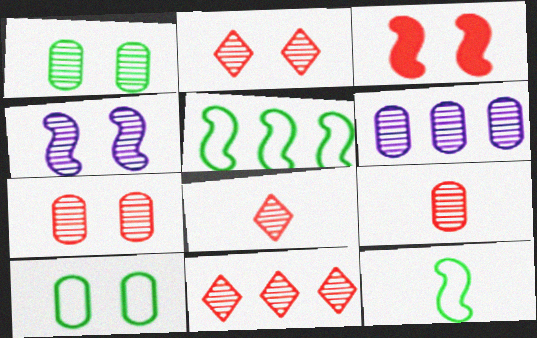[[1, 2, 4], 
[1, 6, 9], 
[2, 8, 11]]